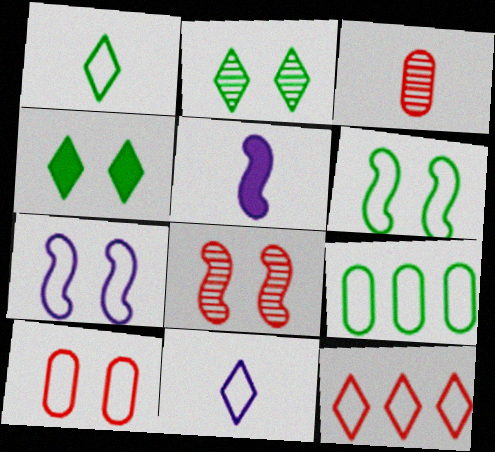[[1, 3, 5], 
[1, 6, 9]]